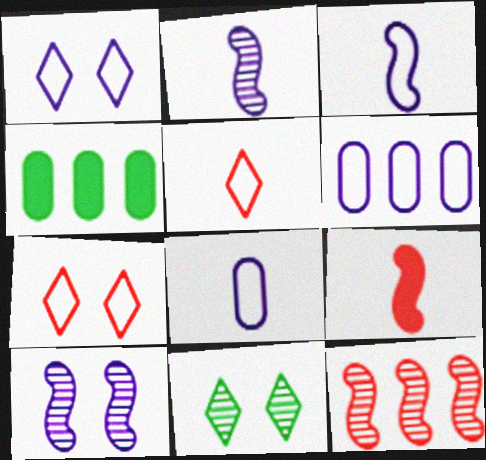[[1, 3, 6], 
[2, 4, 7], 
[4, 5, 10], 
[6, 9, 11]]